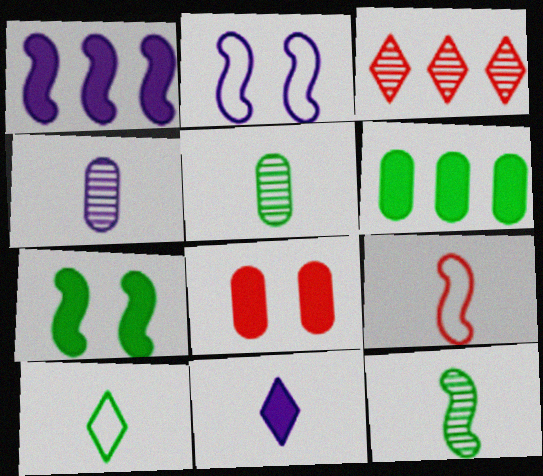[[3, 8, 9], 
[5, 9, 11]]